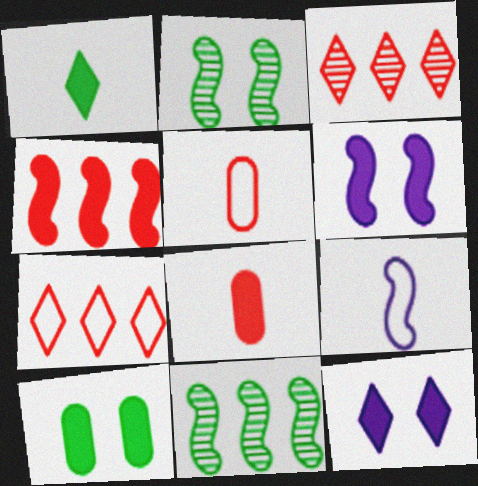[[2, 4, 9], 
[3, 9, 10], 
[5, 11, 12]]